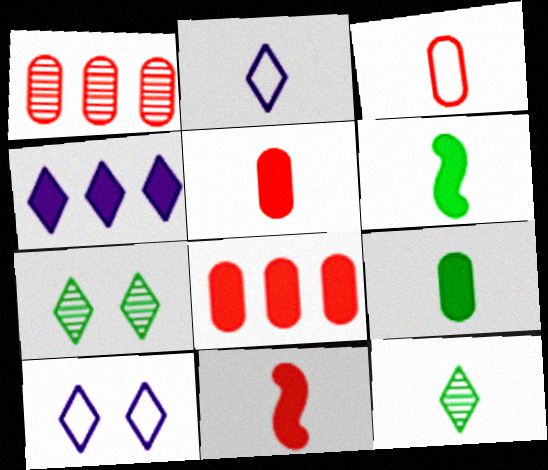[[1, 6, 10]]